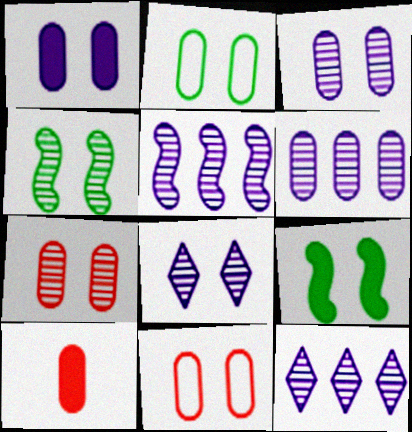[[1, 2, 7], 
[2, 6, 10], 
[4, 7, 8], 
[5, 6, 12], 
[8, 9, 11]]